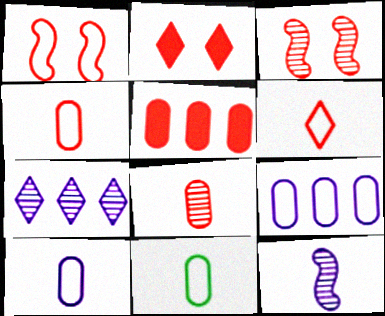[[3, 5, 6], 
[4, 10, 11]]